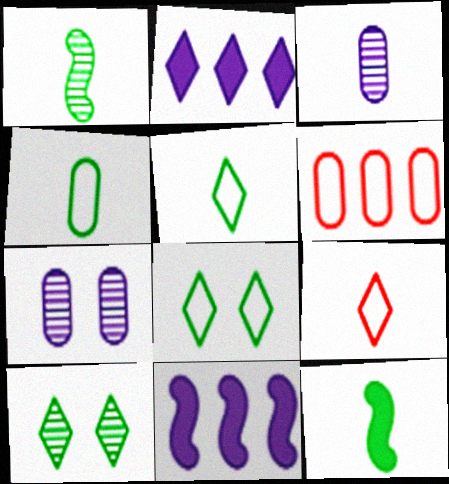[[2, 9, 10], 
[3, 9, 12]]